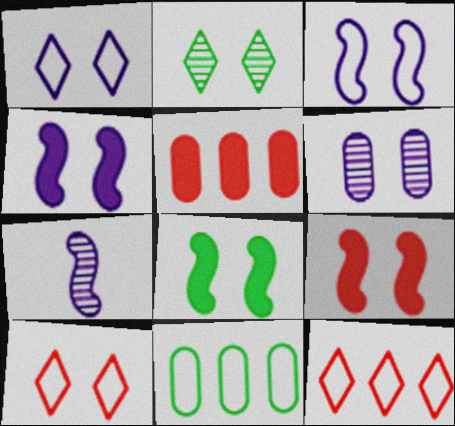[[1, 4, 6], 
[4, 8, 9], 
[6, 8, 10]]